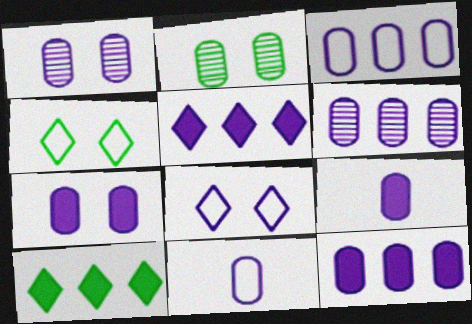[[1, 3, 9], 
[1, 11, 12], 
[3, 6, 12], 
[6, 7, 11], 
[7, 9, 12]]